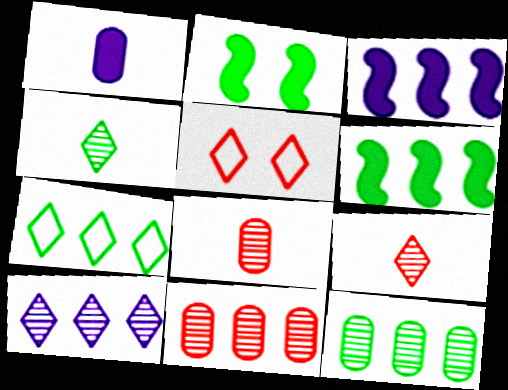[[3, 7, 11], 
[6, 7, 12]]